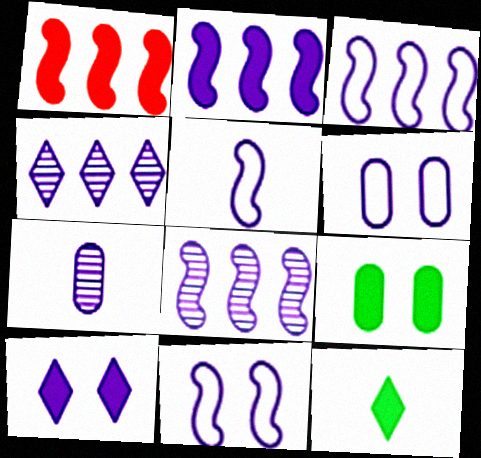[[2, 3, 8], 
[3, 5, 11], 
[3, 7, 10]]